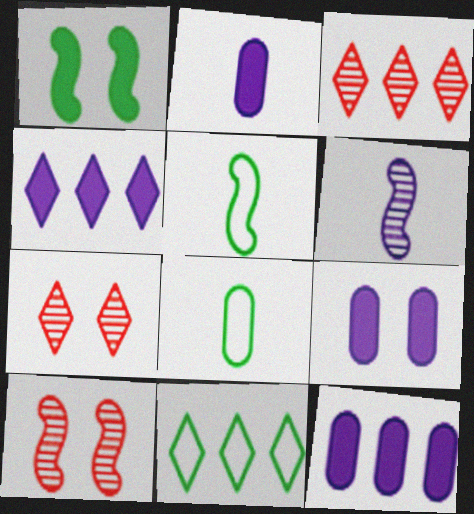[[2, 9, 12], 
[2, 10, 11], 
[3, 4, 11], 
[3, 5, 9], 
[4, 8, 10], 
[5, 7, 12]]